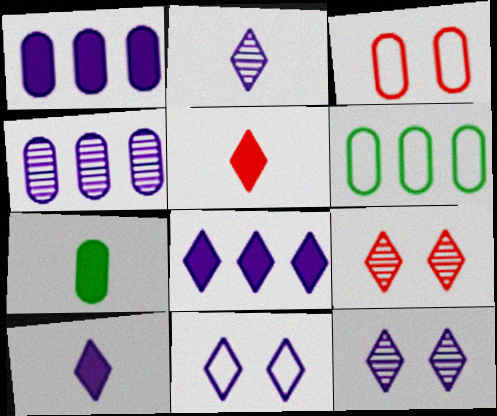[[2, 8, 11], 
[3, 4, 7]]